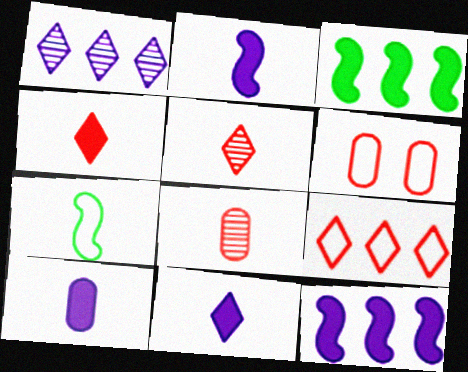[[2, 10, 11], 
[5, 7, 10], 
[7, 8, 11]]